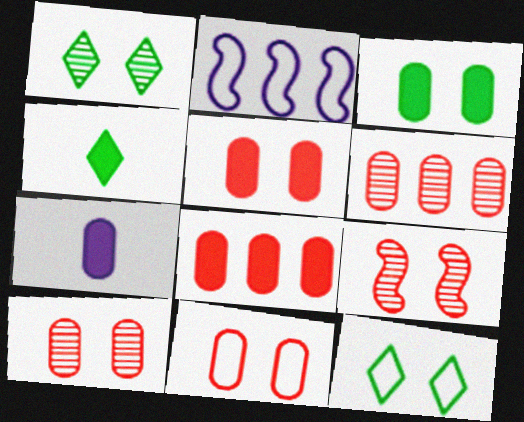[[2, 4, 10], 
[3, 7, 8], 
[5, 10, 11]]